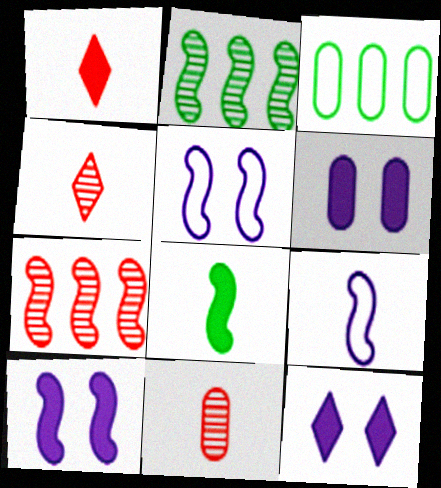[[3, 4, 10], 
[3, 6, 11], 
[5, 7, 8], 
[6, 10, 12]]